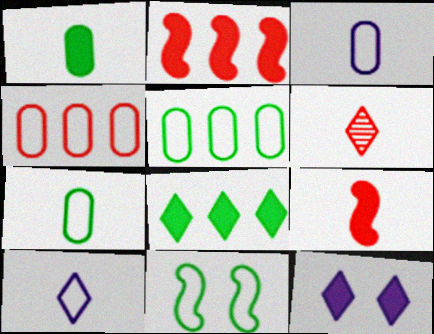[[1, 2, 12], 
[4, 10, 11]]